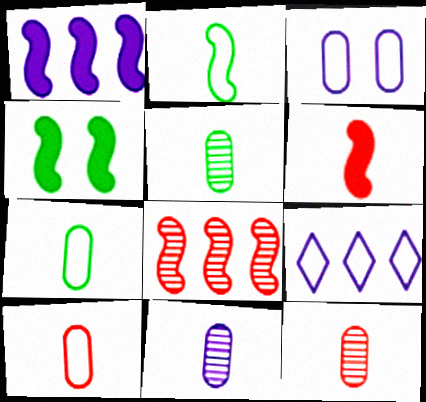[[1, 4, 6], 
[4, 9, 12], 
[5, 11, 12]]